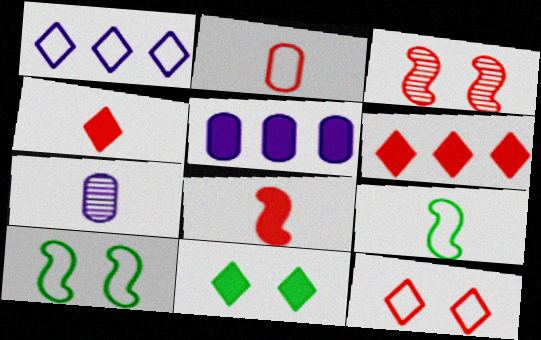[[1, 2, 10], 
[2, 3, 6], 
[4, 7, 9], 
[5, 8, 11], 
[6, 7, 10]]